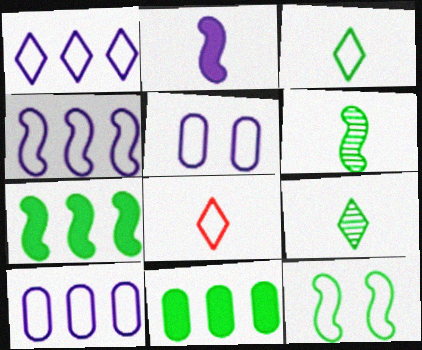[[1, 4, 10], 
[6, 7, 12], 
[8, 10, 12], 
[9, 11, 12]]